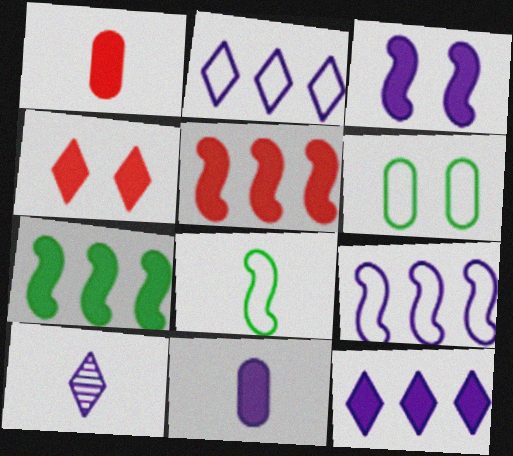[[1, 4, 5], 
[1, 8, 10], 
[3, 11, 12], 
[4, 7, 11], 
[5, 6, 10]]